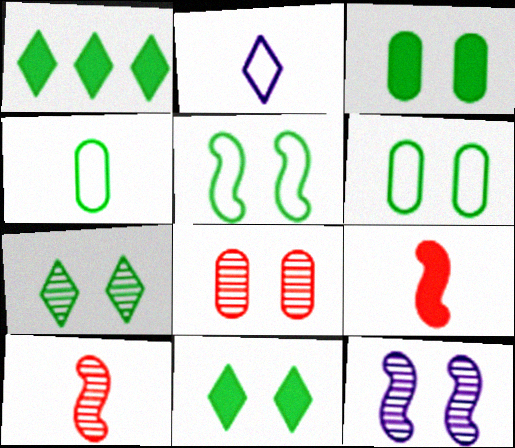[[3, 5, 7], 
[7, 8, 12]]